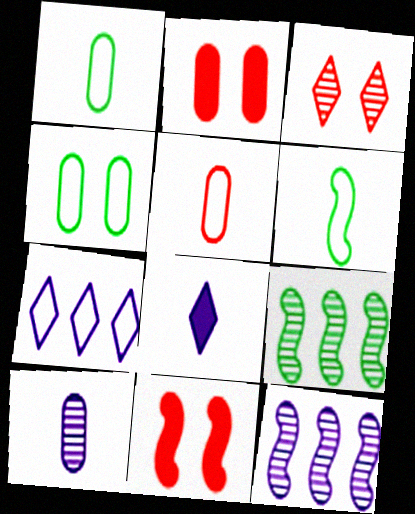[[3, 9, 10], 
[6, 11, 12]]